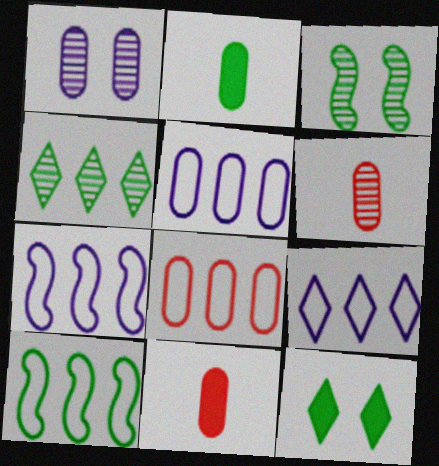[[1, 2, 8], 
[3, 9, 11], 
[5, 7, 9], 
[6, 7, 12], 
[8, 9, 10]]